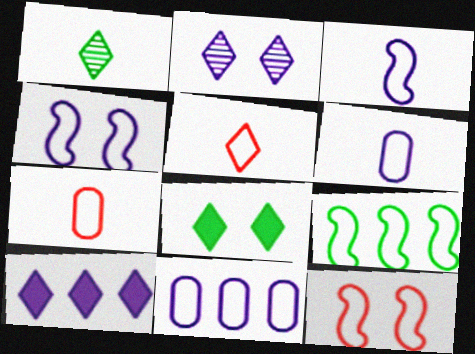[[3, 9, 12]]